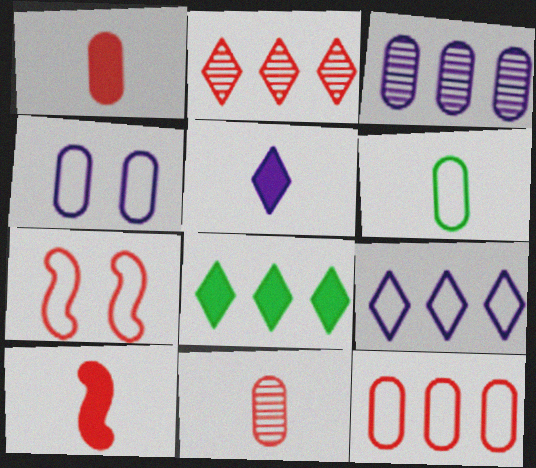[[1, 2, 7], 
[2, 8, 9], 
[4, 6, 12], 
[6, 7, 9]]